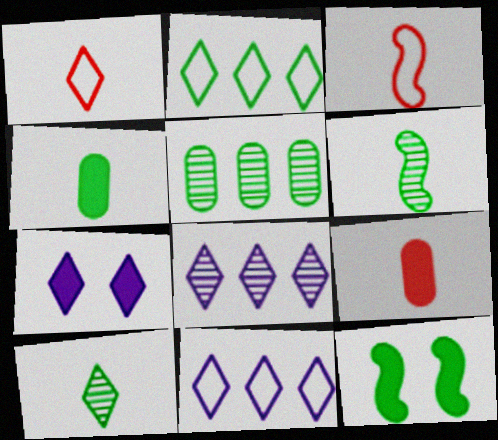[[3, 5, 7]]